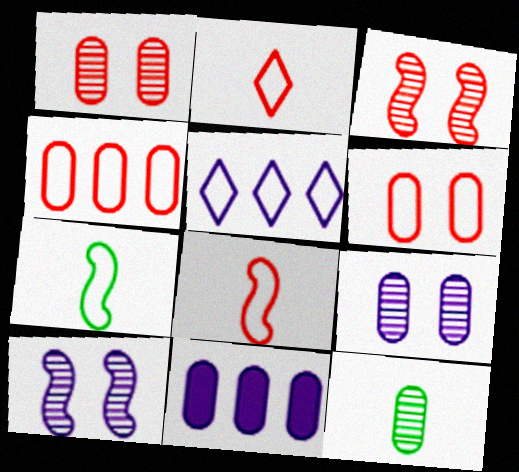[[5, 6, 7], 
[6, 11, 12]]